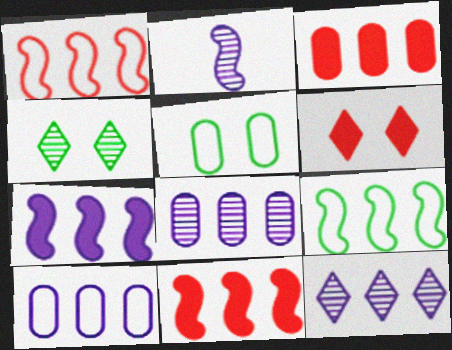[[3, 9, 12], 
[7, 10, 12]]